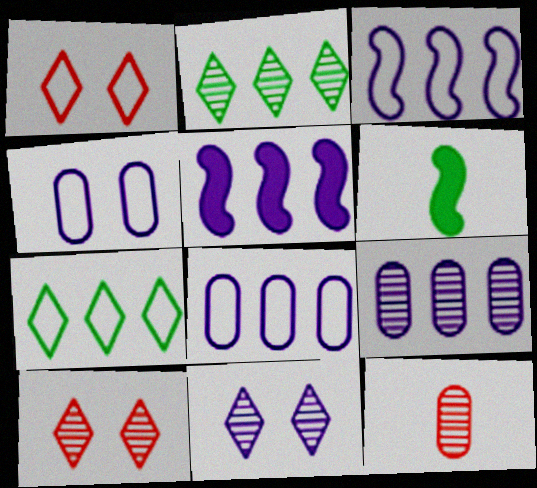[[1, 6, 9], 
[6, 8, 10]]